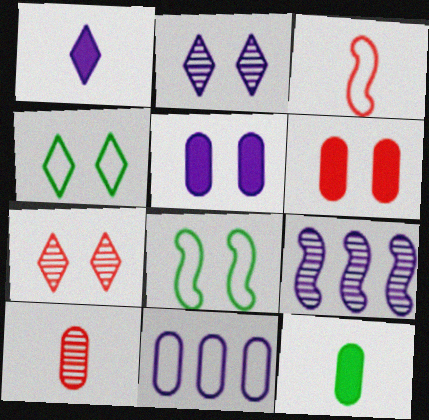[[2, 6, 8], 
[3, 4, 11], 
[5, 7, 8]]